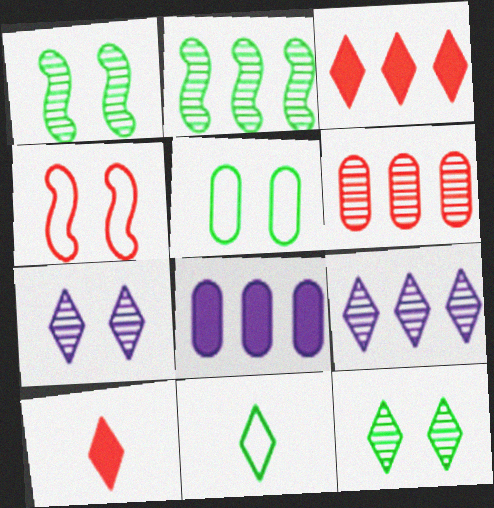[[2, 6, 9], 
[3, 7, 11], 
[4, 6, 10]]